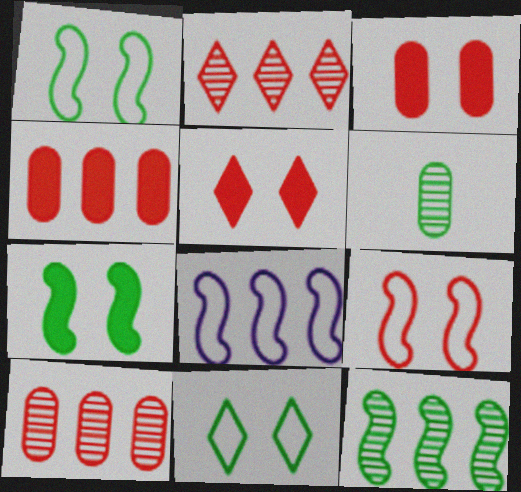[[5, 6, 8]]